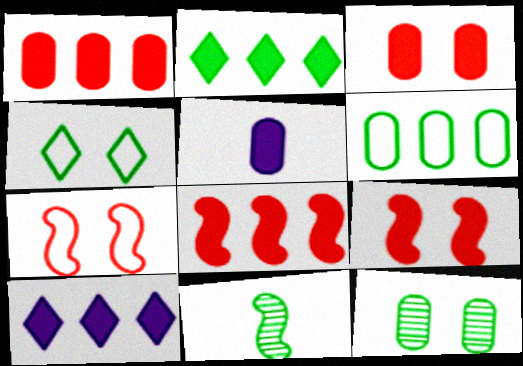[[2, 5, 9]]